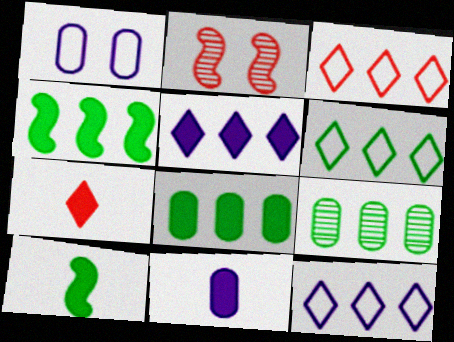[[2, 6, 11], 
[3, 6, 12], 
[4, 6, 9], 
[7, 10, 11]]